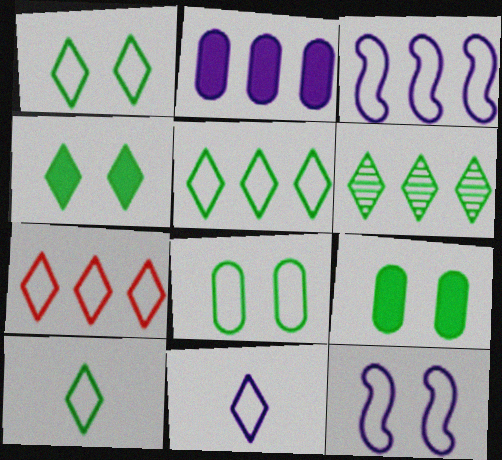[[1, 5, 10], 
[1, 7, 11], 
[4, 6, 10]]